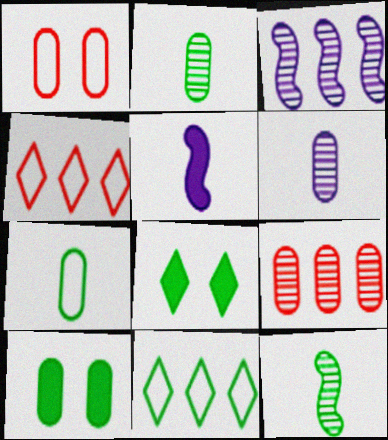[[10, 11, 12]]